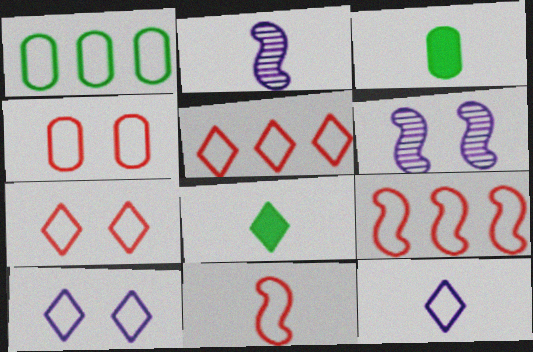[[1, 10, 11], 
[3, 5, 6], 
[4, 5, 11]]